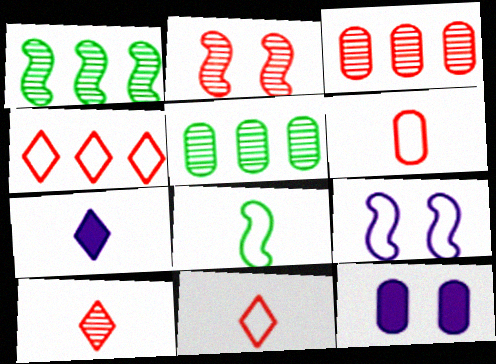[[1, 11, 12], 
[2, 3, 10], 
[5, 6, 12]]